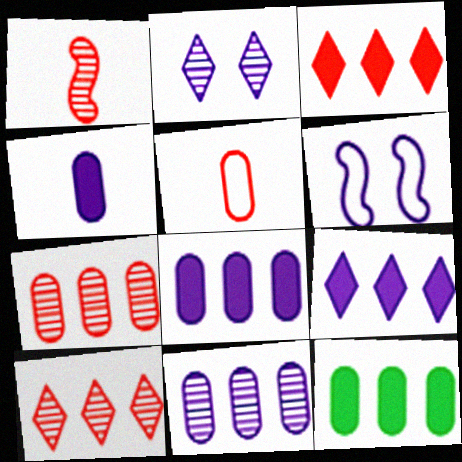[]